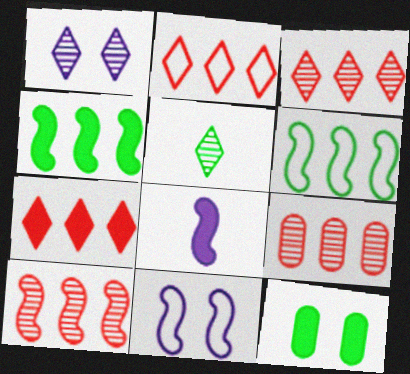[[1, 3, 5], 
[2, 3, 7], 
[3, 9, 10], 
[5, 6, 12], 
[7, 8, 12]]